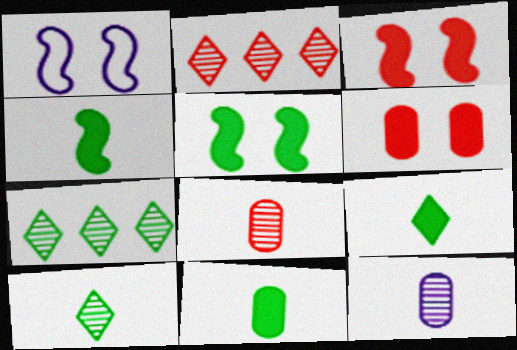[[1, 2, 11], 
[4, 9, 11]]